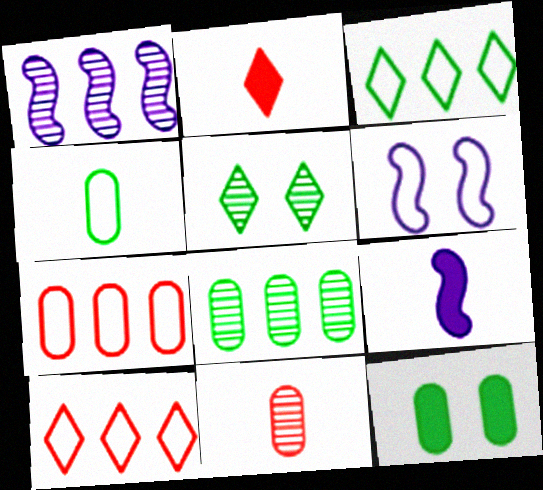[[1, 5, 11], 
[1, 6, 9], 
[2, 6, 8], 
[4, 6, 10], 
[4, 8, 12], 
[5, 7, 9]]